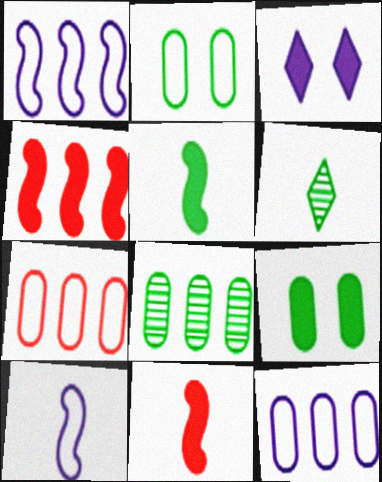[]